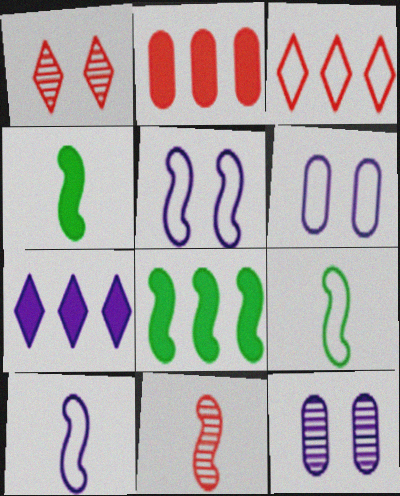[[2, 7, 8], 
[3, 4, 12], 
[3, 6, 9], 
[4, 10, 11], 
[5, 8, 11], 
[7, 10, 12]]